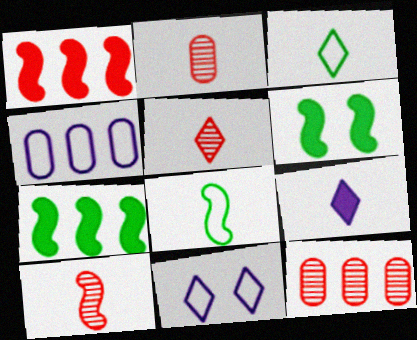[[2, 5, 10], 
[2, 7, 11], 
[2, 8, 9], 
[3, 5, 9], 
[4, 5, 6]]